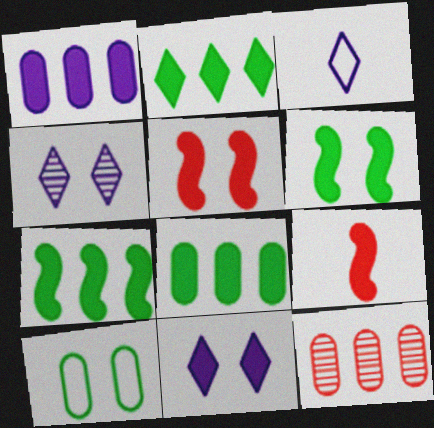[[2, 7, 8], 
[3, 6, 12], 
[4, 5, 10], 
[8, 9, 11]]